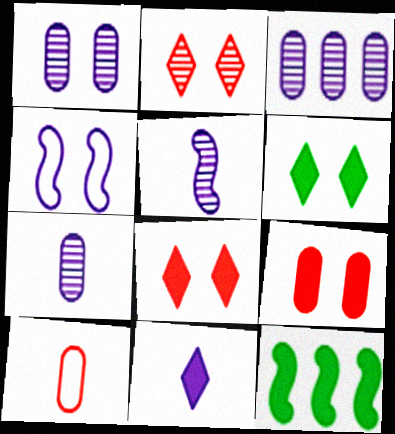[[1, 3, 7], 
[3, 4, 11], 
[9, 11, 12]]